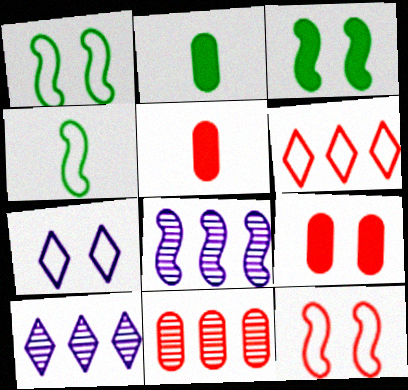[[1, 5, 10], 
[2, 10, 12], 
[4, 9, 10]]